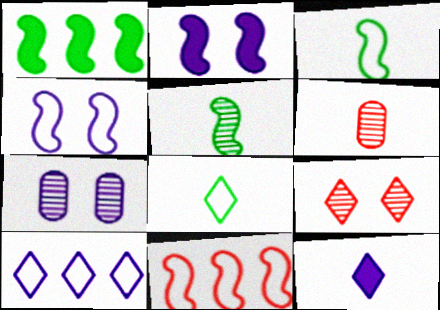[[2, 5, 11], 
[3, 4, 11], 
[3, 6, 12]]